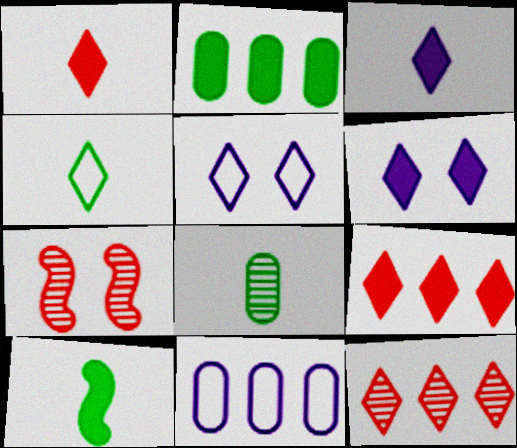[[4, 6, 12], 
[4, 8, 10]]